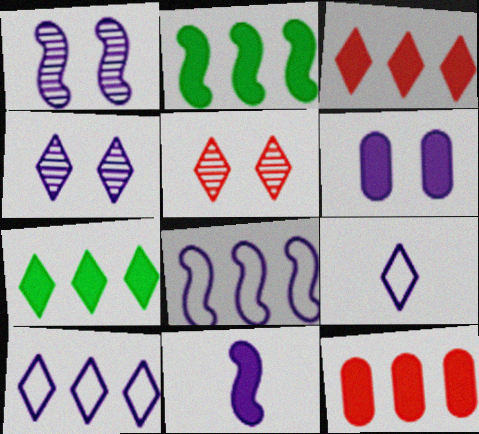[[1, 8, 11], 
[5, 7, 9]]